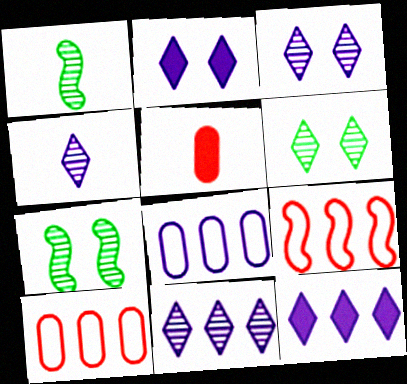[[1, 2, 10], 
[3, 4, 11]]